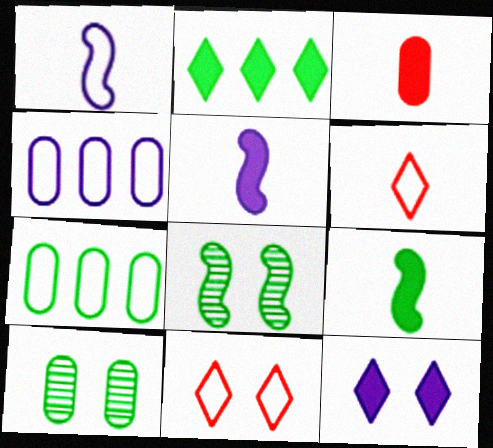[[1, 7, 11], 
[3, 4, 10]]